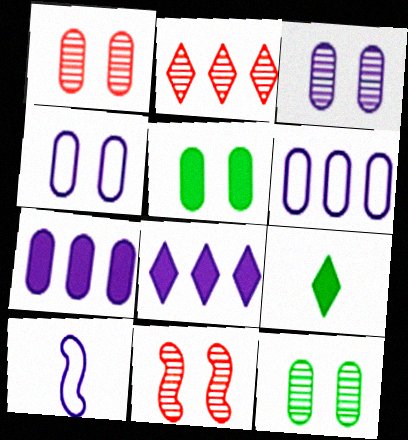[[1, 3, 12], 
[1, 4, 5], 
[2, 5, 10], 
[3, 8, 10], 
[6, 9, 11]]